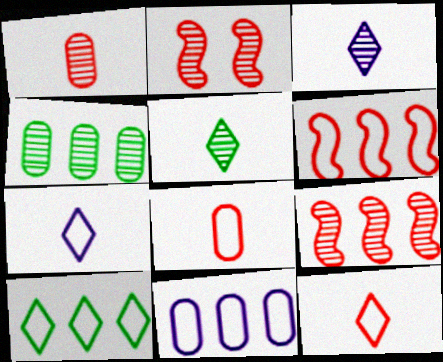[[2, 3, 4], 
[6, 10, 11]]